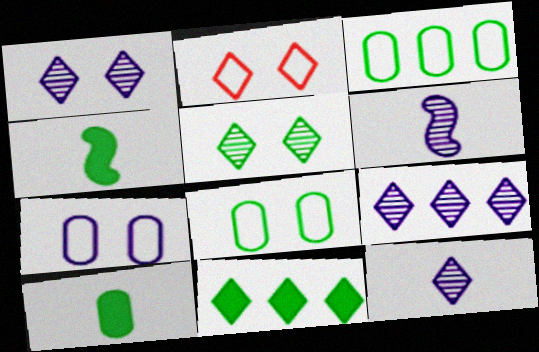[[1, 9, 12], 
[2, 11, 12], 
[3, 4, 5]]